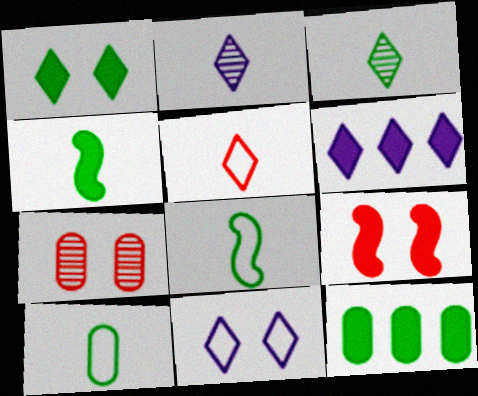[[1, 4, 12], 
[2, 6, 11], 
[3, 4, 10], 
[6, 7, 8]]